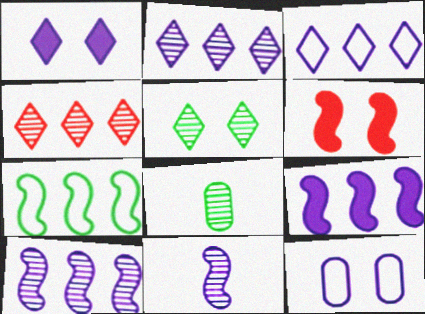[[3, 6, 8], 
[5, 6, 12], 
[6, 7, 11]]